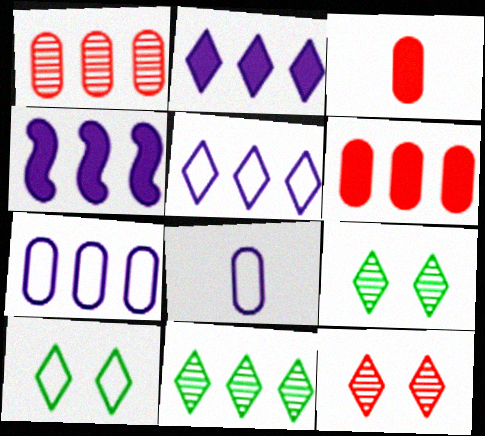[]